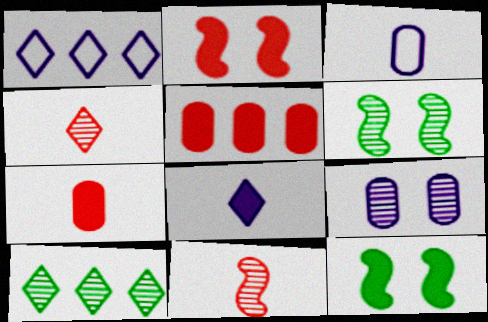[[1, 6, 7], 
[2, 3, 10], 
[5, 8, 12], 
[9, 10, 11]]